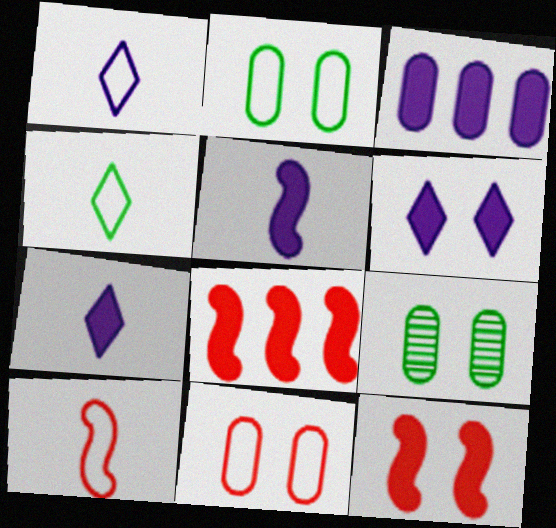[[1, 8, 9], 
[3, 5, 6]]